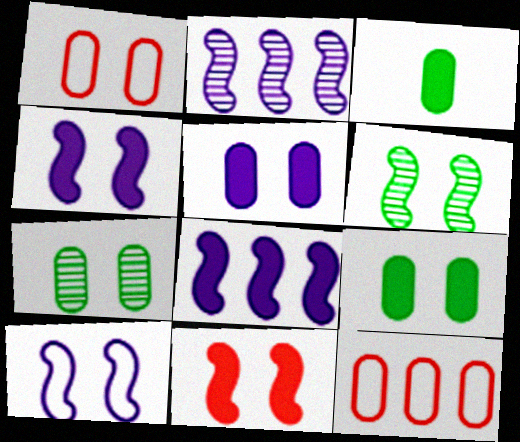[[1, 5, 7], 
[6, 10, 11]]